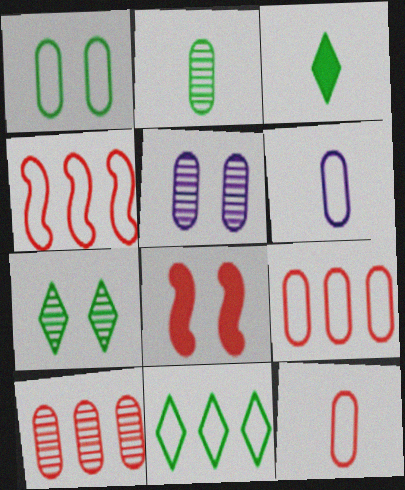[[1, 6, 9], 
[2, 5, 10], 
[3, 4, 5], 
[3, 7, 11]]